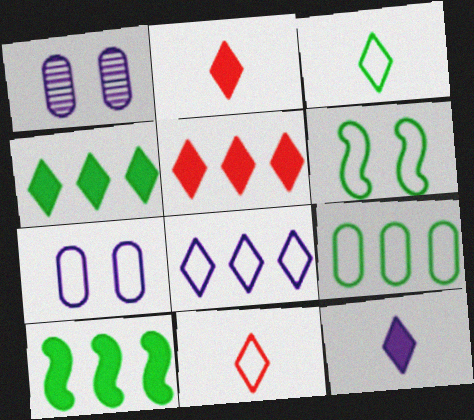[[1, 10, 11], 
[3, 6, 9]]